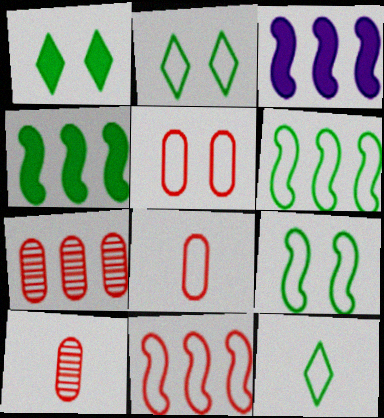[[2, 3, 10]]